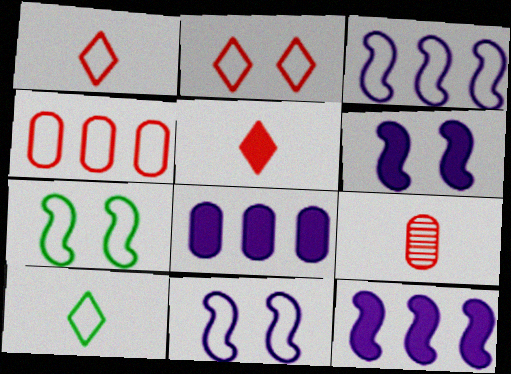[[4, 10, 11]]